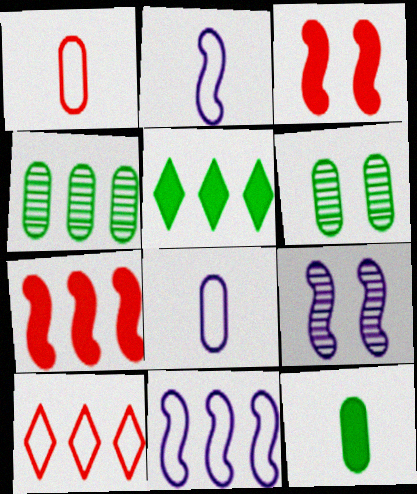[[1, 5, 9], 
[9, 10, 12]]